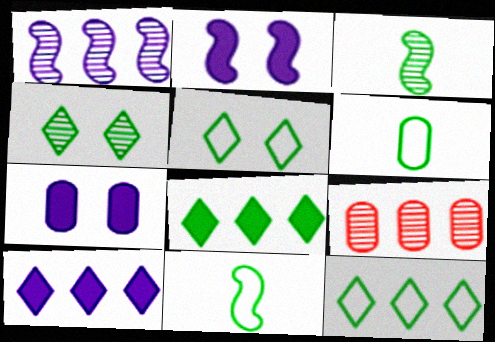[[6, 7, 9]]